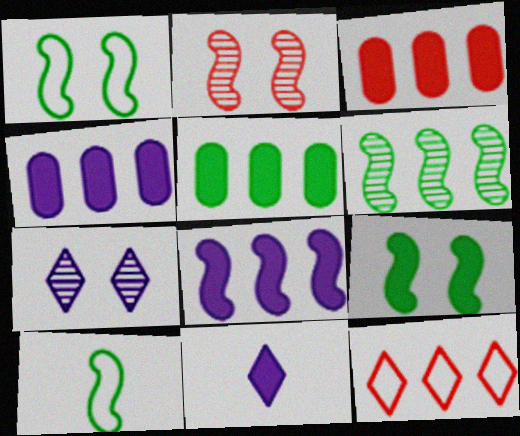[[2, 8, 10], 
[3, 4, 5], 
[3, 7, 10], 
[3, 9, 11], 
[4, 6, 12], 
[6, 9, 10]]